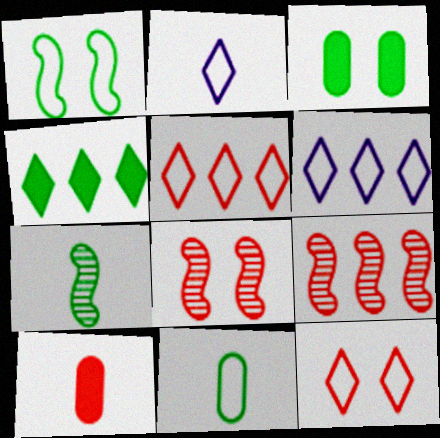[[2, 3, 9], 
[2, 7, 10], 
[5, 8, 10], 
[9, 10, 12]]